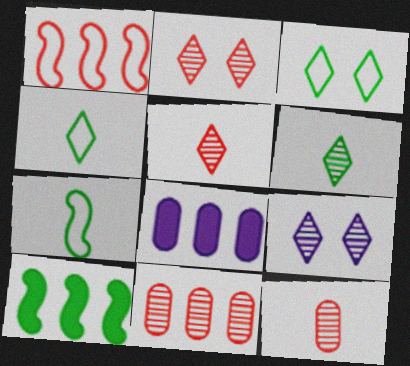[[2, 7, 8]]